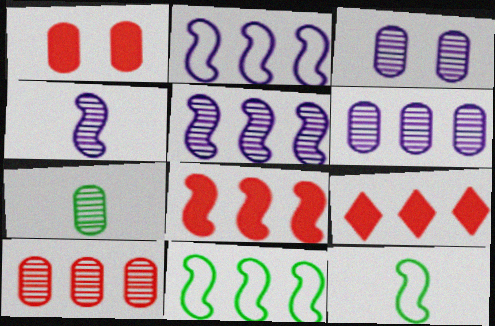[[3, 7, 10], 
[3, 9, 12], 
[5, 8, 11], 
[6, 9, 11]]